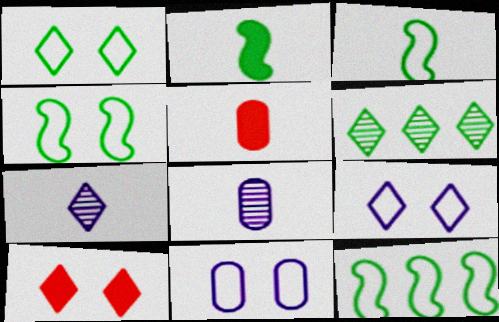[[3, 4, 12], 
[3, 5, 7], 
[8, 10, 12]]